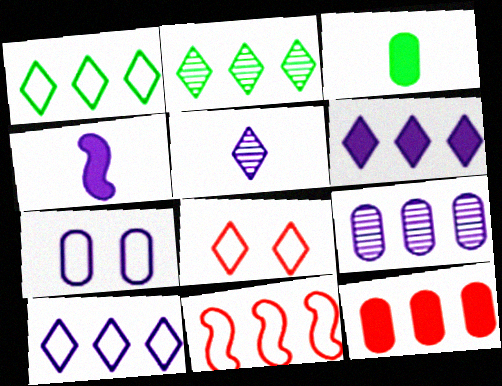[]